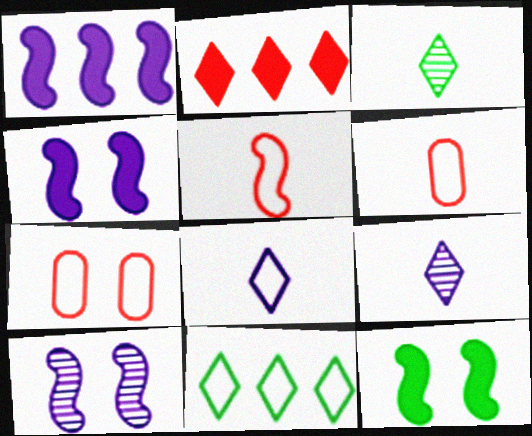[[1, 3, 7]]